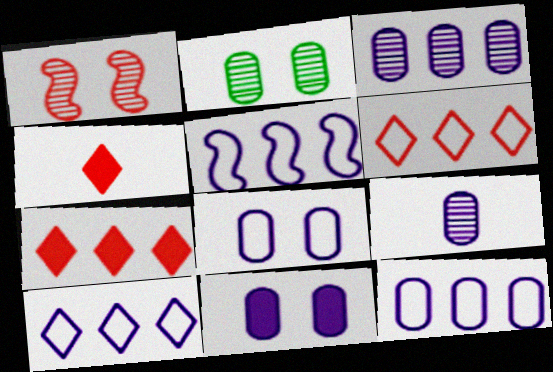[[2, 4, 5], 
[5, 10, 12], 
[9, 11, 12]]